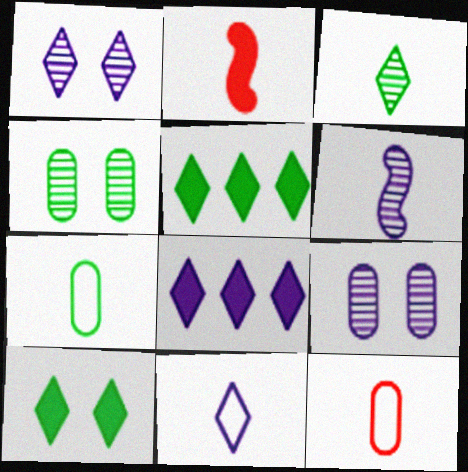[[1, 8, 11]]